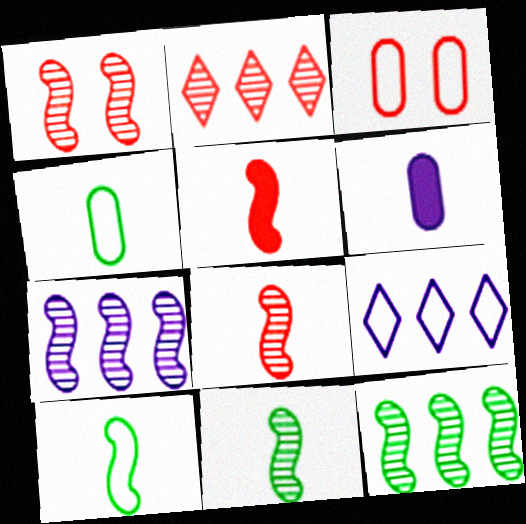[[1, 7, 11], 
[2, 3, 5], 
[3, 9, 10]]